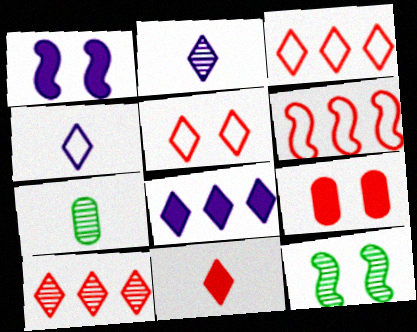[[1, 3, 7], 
[5, 10, 11]]